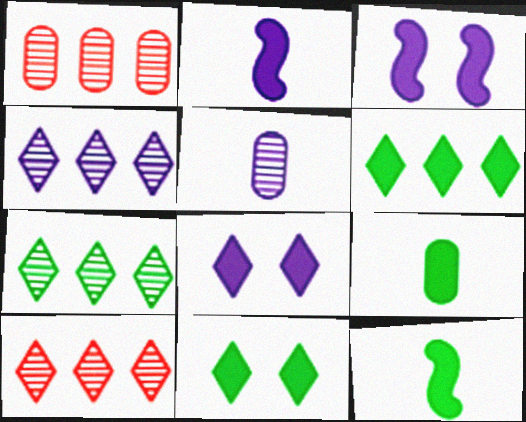[[4, 7, 10]]